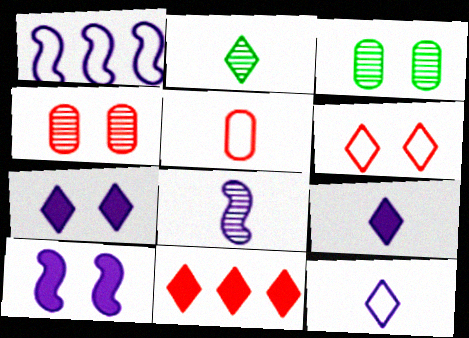[[1, 8, 10], 
[3, 6, 10]]